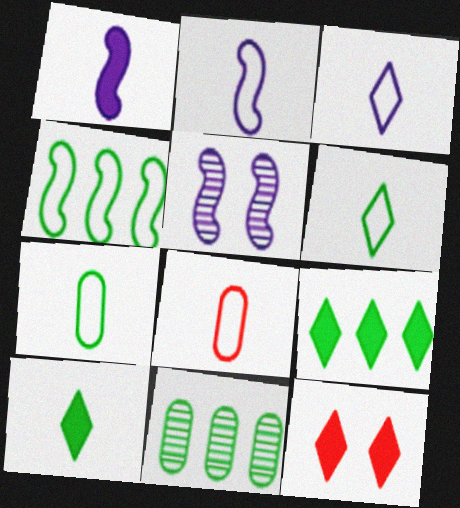[[2, 6, 8], 
[2, 11, 12], 
[4, 9, 11], 
[5, 8, 9]]